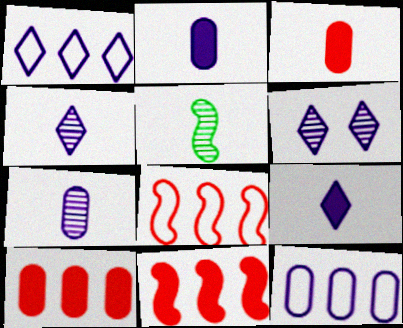[[1, 6, 9]]